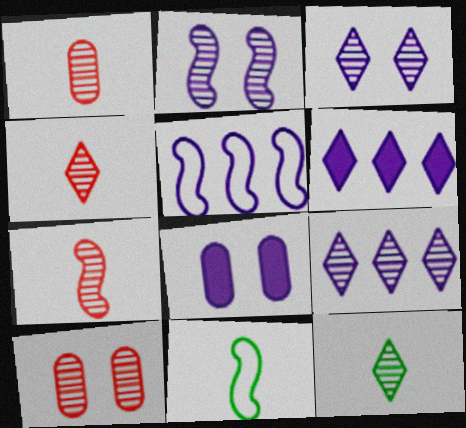[[1, 4, 7], 
[6, 10, 11]]